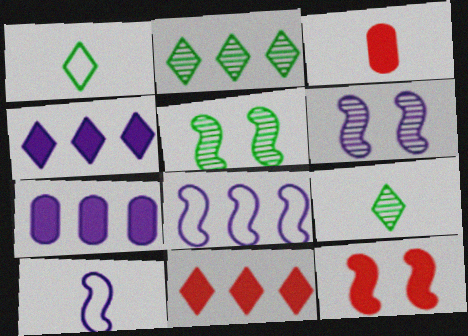[[3, 9, 10], 
[3, 11, 12]]